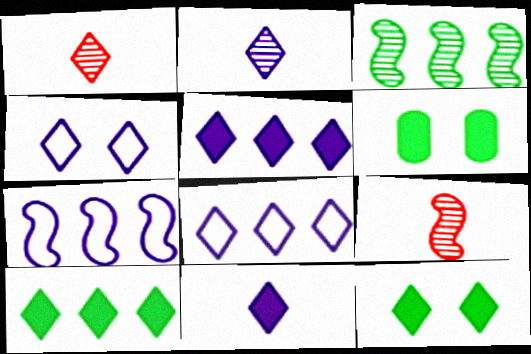[[1, 4, 10], 
[1, 6, 7], 
[1, 8, 12], 
[2, 4, 5], 
[6, 8, 9]]